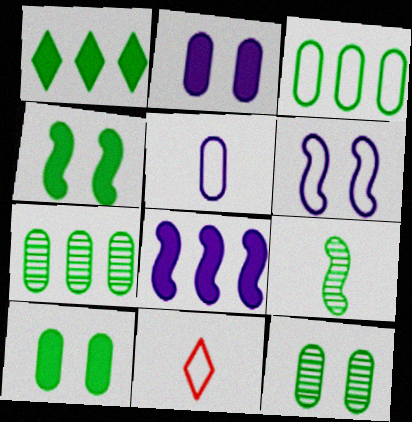[[3, 6, 11], 
[8, 11, 12]]